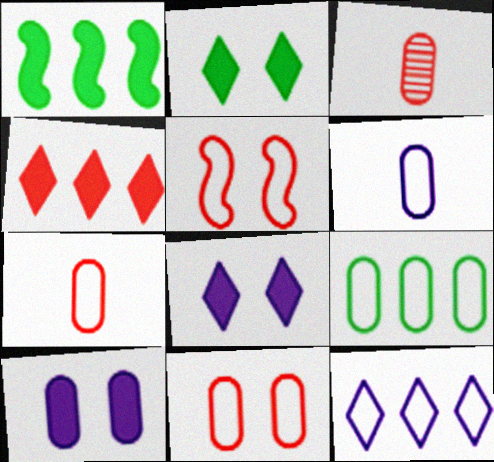[[3, 4, 5], 
[3, 9, 10], 
[6, 9, 11]]